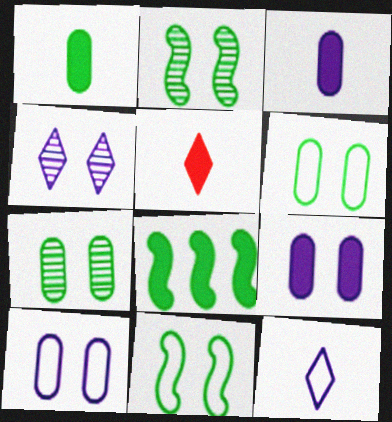[[5, 8, 9]]